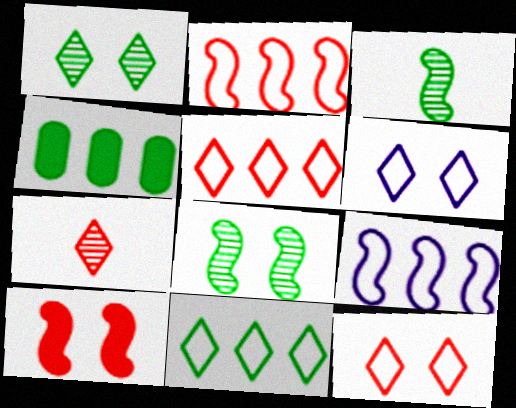[[3, 9, 10]]